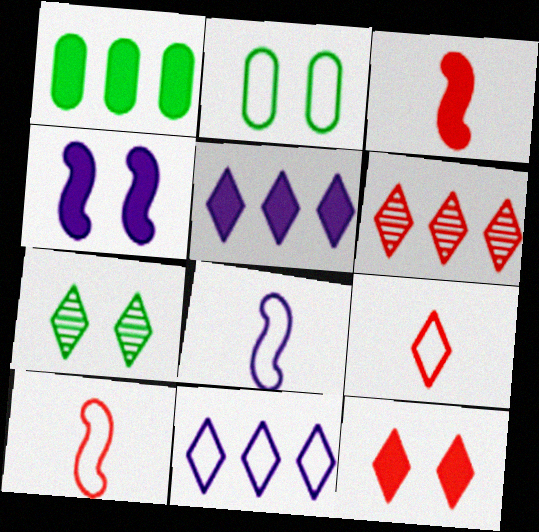[[2, 10, 11], 
[5, 7, 9], 
[6, 9, 12]]